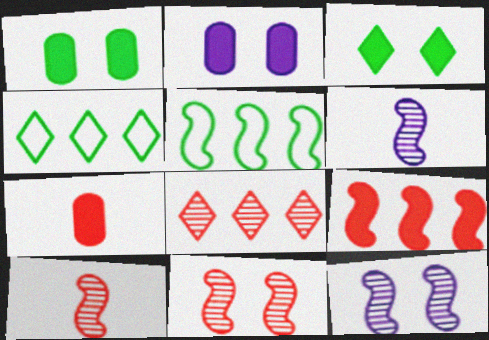[[2, 4, 10], 
[4, 7, 12]]